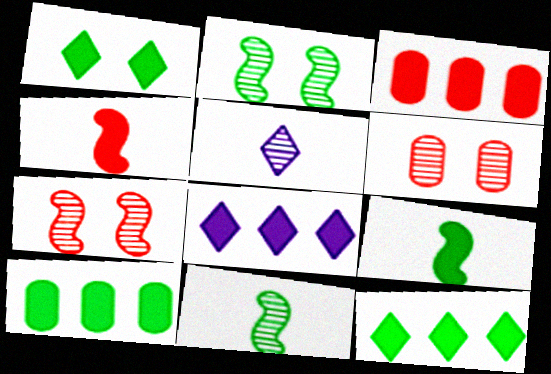[[1, 9, 10]]